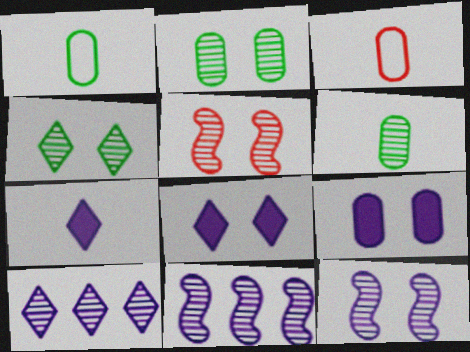[[5, 6, 10]]